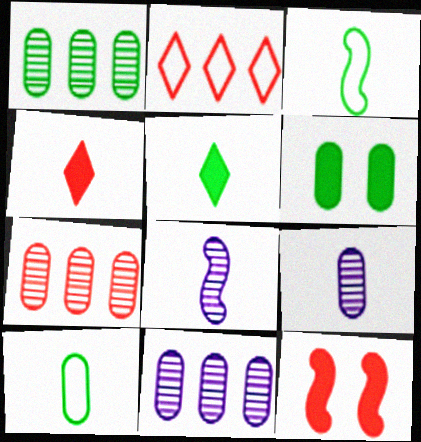[[1, 6, 10], 
[1, 7, 11], 
[2, 6, 8], 
[3, 4, 9], 
[4, 8, 10]]